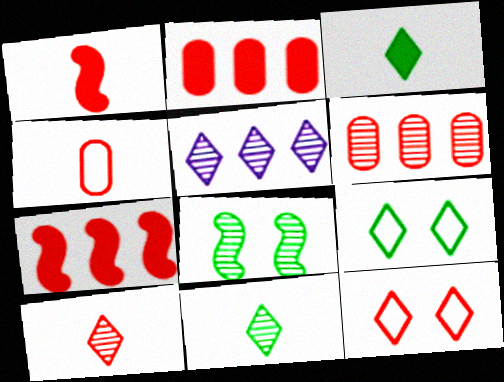[[1, 4, 10], 
[1, 6, 12], 
[3, 5, 12]]